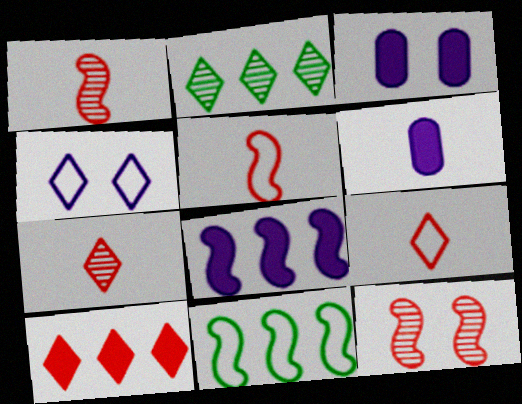[[2, 3, 5], 
[3, 7, 11]]